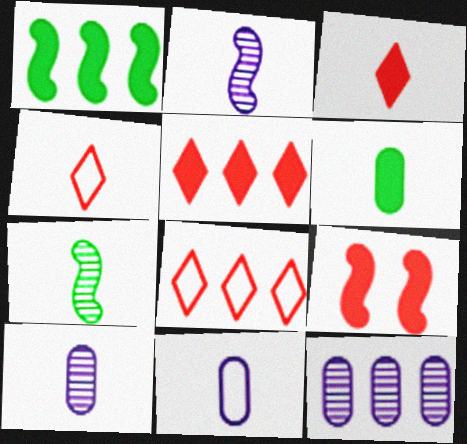[[1, 8, 12], 
[2, 4, 6], 
[3, 7, 11]]